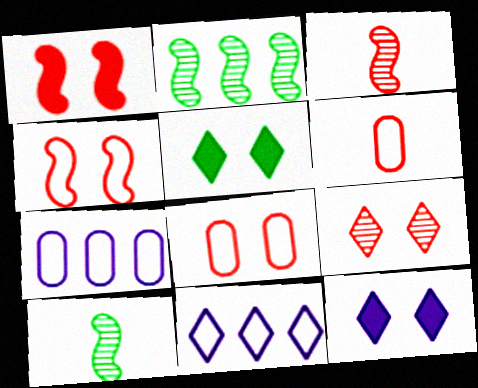[[1, 8, 9], 
[2, 6, 12], 
[3, 5, 7]]